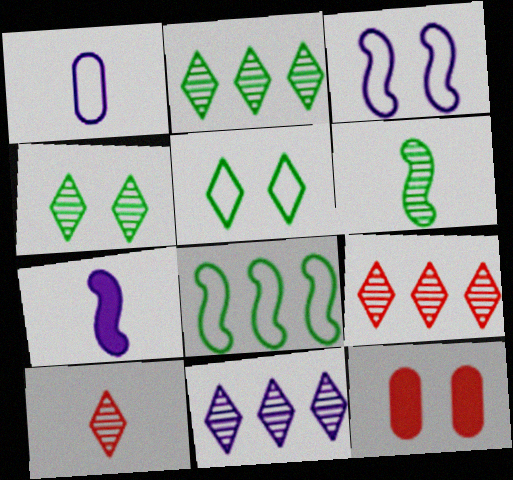[[2, 9, 11], 
[3, 4, 12], 
[4, 10, 11]]